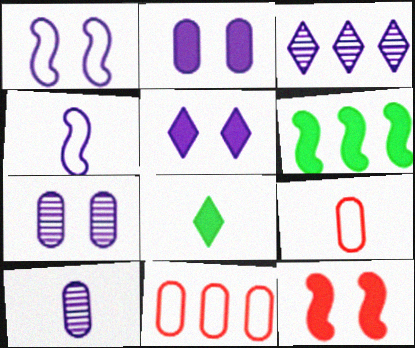[[1, 5, 7], 
[2, 3, 4], 
[3, 6, 11]]